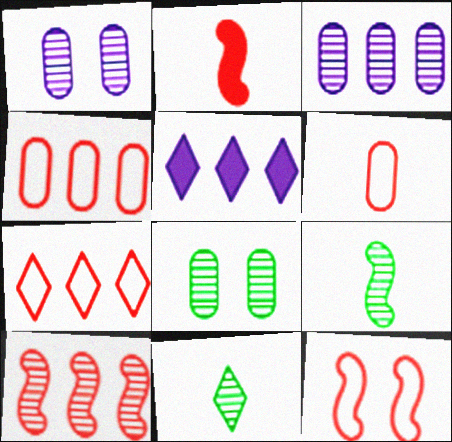[[1, 10, 11], 
[2, 10, 12], 
[6, 7, 12]]